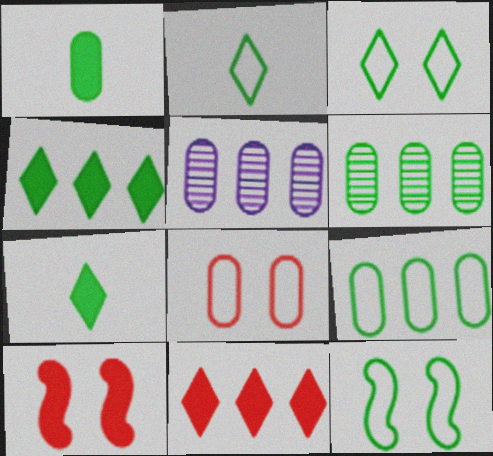[[1, 5, 8], 
[2, 5, 10], 
[2, 9, 12], 
[6, 7, 12]]